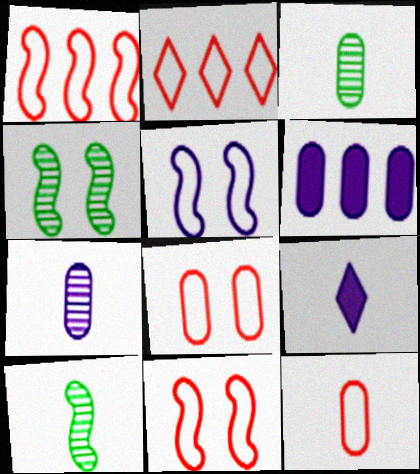[[2, 11, 12], 
[3, 6, 8], 
[9, 10, 12]]